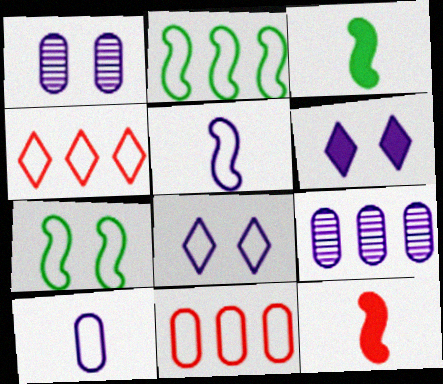[[1, 3, 4], 
[4, 7, 10], 
[5, 6, 9]]